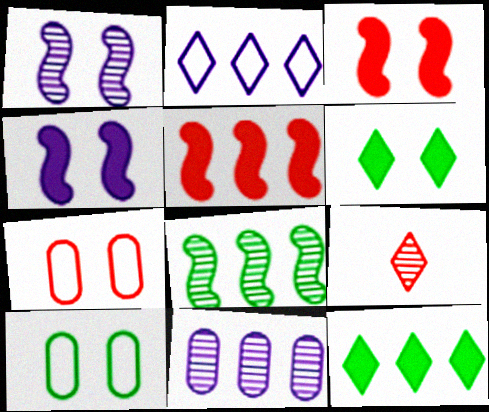[[1, 6, 7], 
[2, 6, 9], 
[5, 7, 9]]